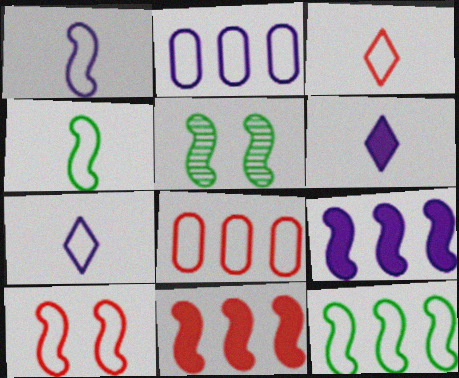[[1, 5, 11], 
[1, 10, 12], 
[3, 8, 10], 
[5, 6, 8]]